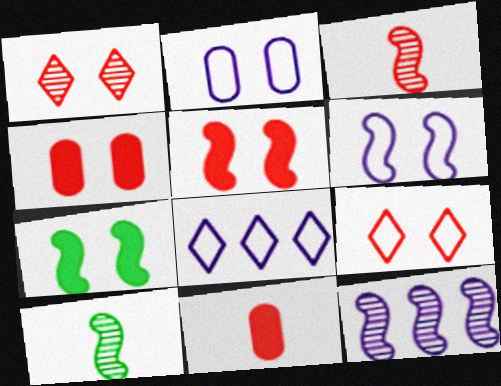[[1, 2, 7], 
[4, 8, 10]]